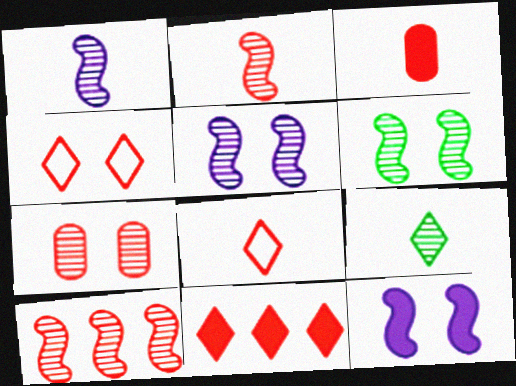[[1, 6, 10], 
[2, 3, 8], 
[3, 4, 10]]